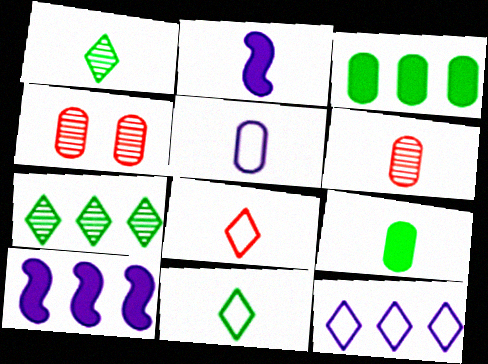[[2, 6, 11], 
[3, 4, 5], 
[4, 10, 11], 
[5, 6, 9]]